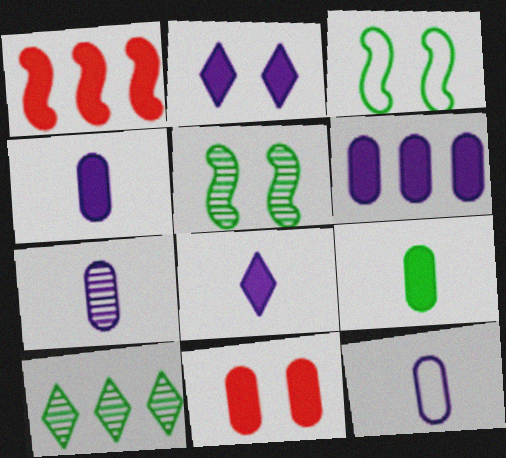[[1, 2, 9], 
[3, 9, 10], 
[4, 7, 12], 
[6, 9, 11]]